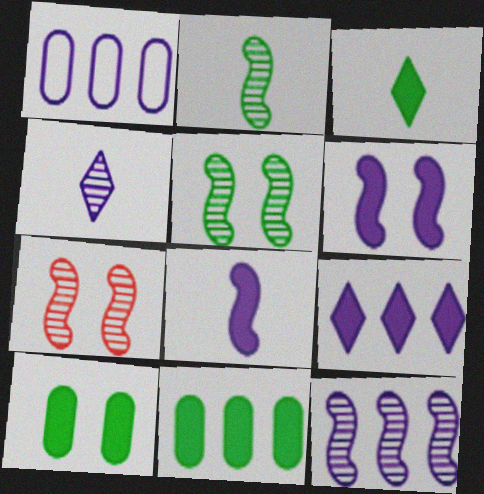[[1, 3, 7], 
[1, 4, 6], 
[1, 9, 12], 
[2, 7, 12]]